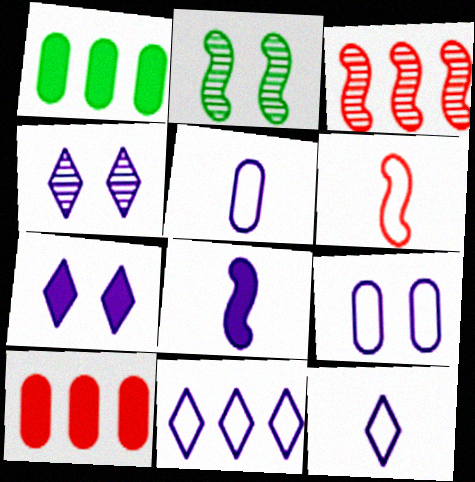[[1, 3, 11], 
[1, 4, 6], 
[2, 10, 12]]